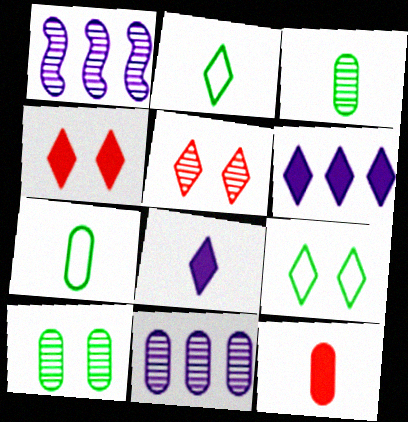[[1, 3, 5], 
[1, 4, 7], 
[1, 9, 12], 
[2, 5, 6]]